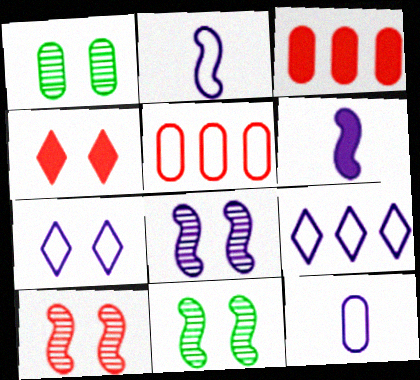[[1, 3, 12], 
[8, 10, 11]]